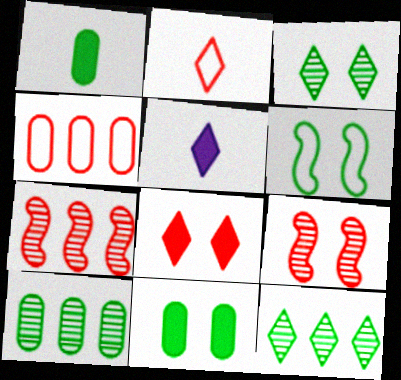[[1, 6, 12], 
[3, 6, 11]]